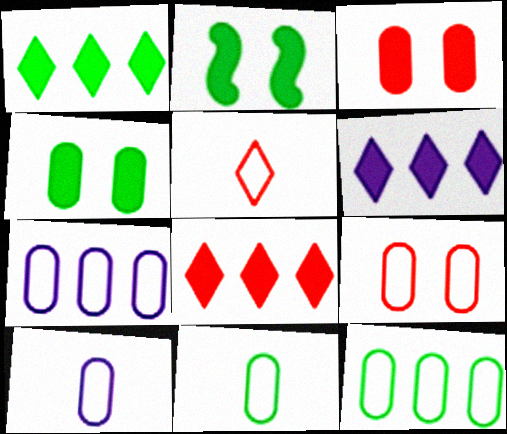[[1, 6, 8], 
[7, 9, 11], 
[9, 10, 12]]